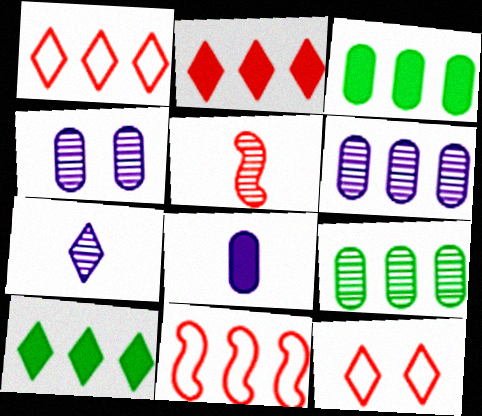[[6, 10, 11], 
[7, 10, 12]]